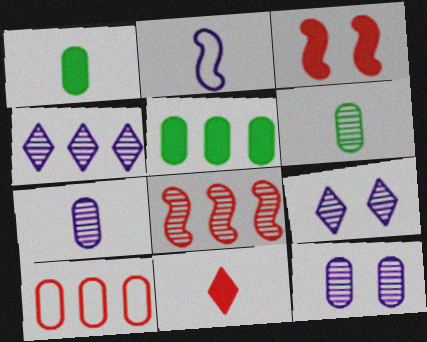[[1, 10, 12], 
[2, 6, 11], 
[6, 8, 9]]